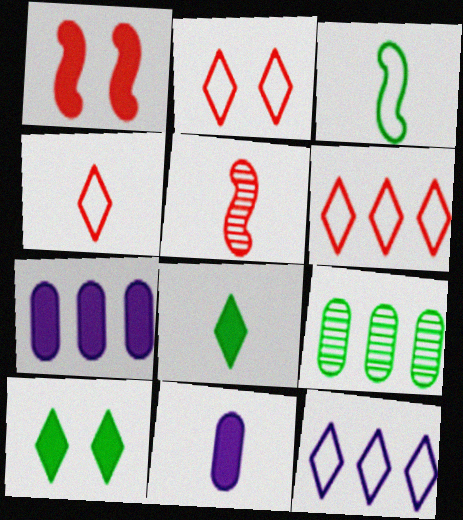[[1, 7, 8], 
[2, 4, 6], 
[3, 9, 10]]